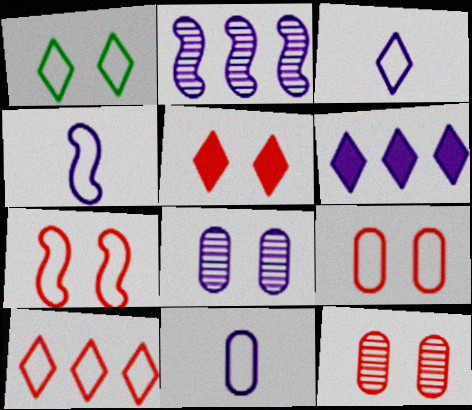[[1, 3, 10], 
[3, 4, 11], 
[4, 6, 8], 
[5, 7, 12]]